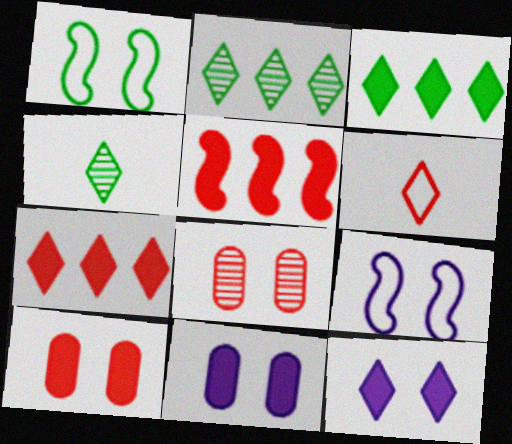[[1, 8, 12], 
[2, 6, 12], 
[5, 6, 8]]